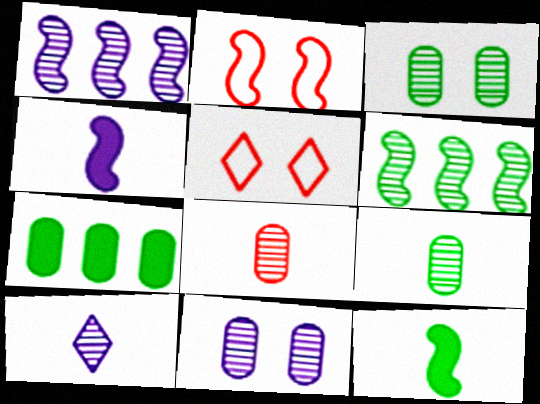[[1, 2, 12], 
[1, 10, 11], 
[2, 4, 6], 
[2, 7, 10]]